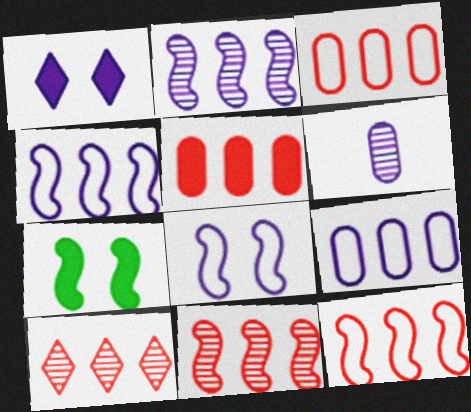[[1, 4, 6], 
[5, 10, 12]]